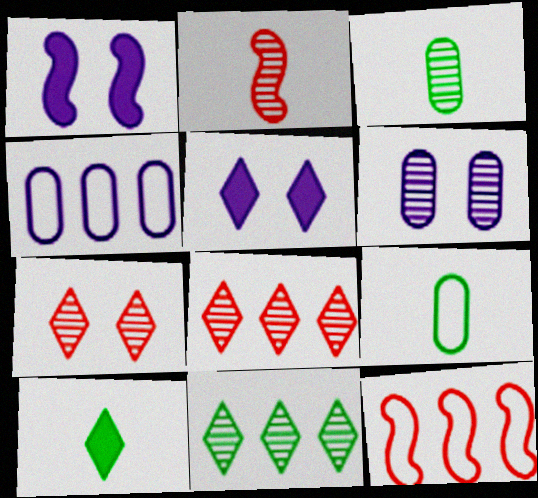[[1, 8, 9], 
[2, 6, 11], 
[3, 5, 12], 
[6, 10, 12]]